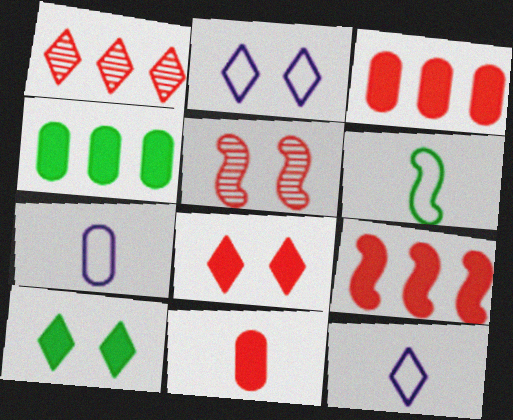[[1, 10, 12], 
[4, 5, 12], 
[8, 9, 11]]